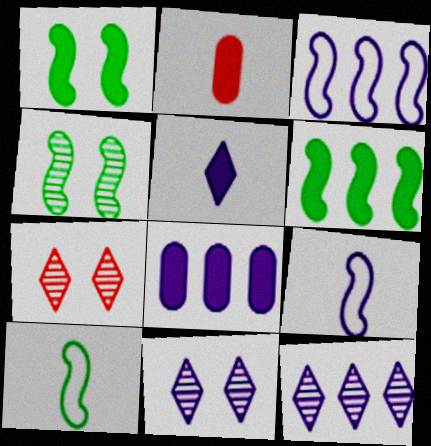[[3, 8, 12], 
[4, 6, 10], 
[7, 8, 10], 
[8, 9, 11]]